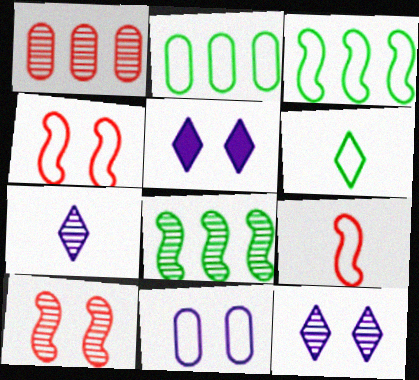[]